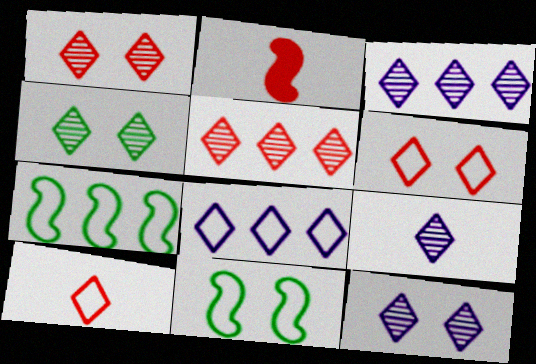[[1, 4, 12], 
[3, 9, 12], 
[4, 5, 9]]